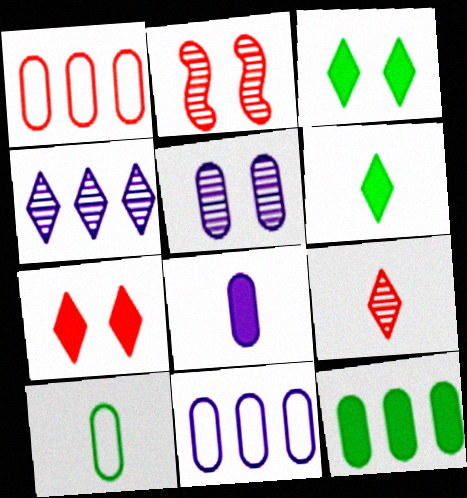[[2, 6, 11], 
[5, 8, 11]]